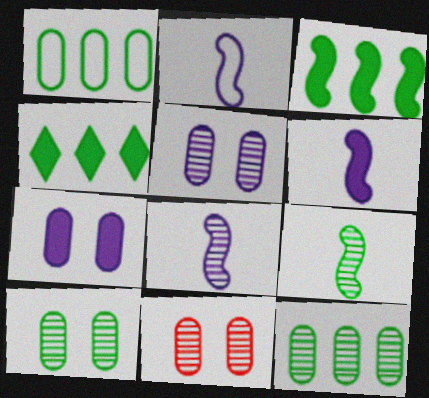[[2, 4, 11], 
[2, 6, 8], 
[5, 10, 11]]